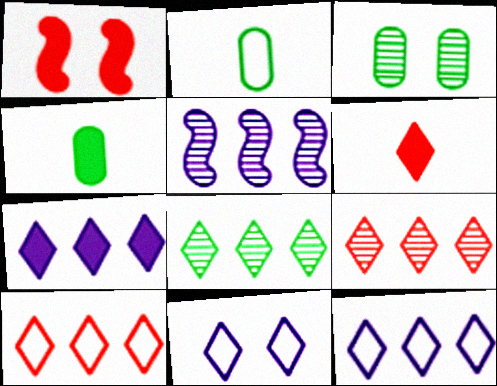[[1, 3, 11], 
[1, 4, 7], 
[6, 8, 11], 
[7, 8, 10]]